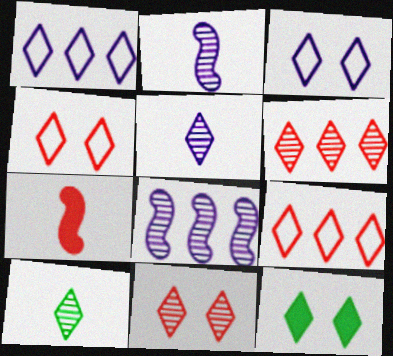[[3, 11, 12], 
[5, 9, 12]]